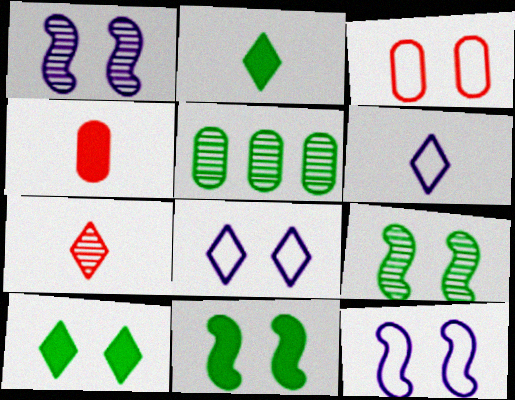[[1, 3, 10], 
[1, 5, 7], 
[2, 6, 7]]